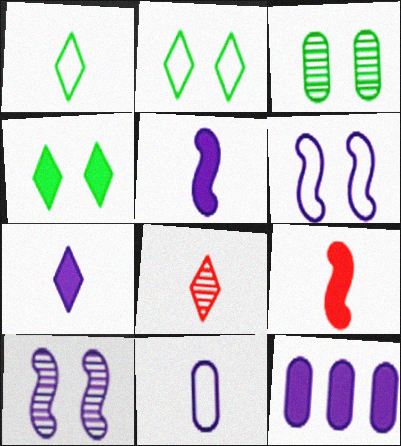[[1, 7, 8], 
[4, 9, 12]]